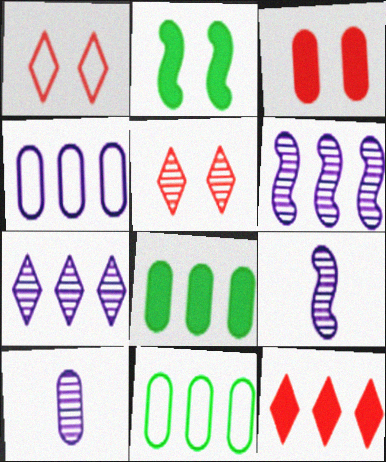[[1, 8, 9], 
[3, 10, 11], 
[6, 11, 12]]